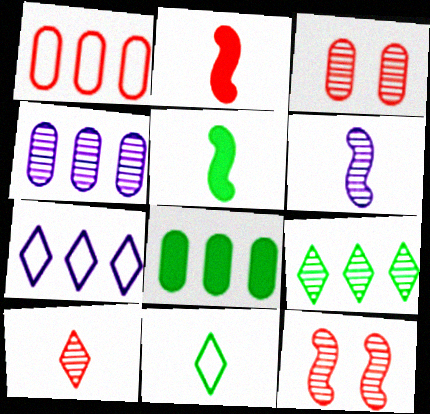[[1, 4, 8], 
[3, 5, 7], 
[3, 6, 9]]